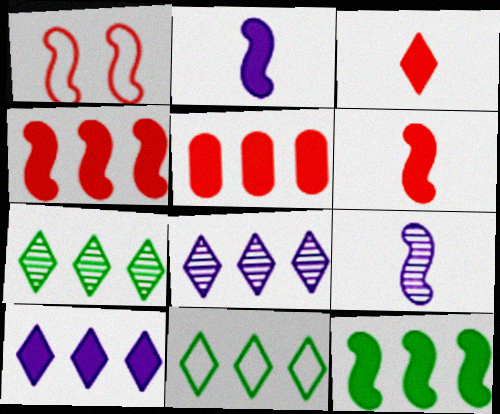[[1, 9, 12], 
[5, 10, 12]]